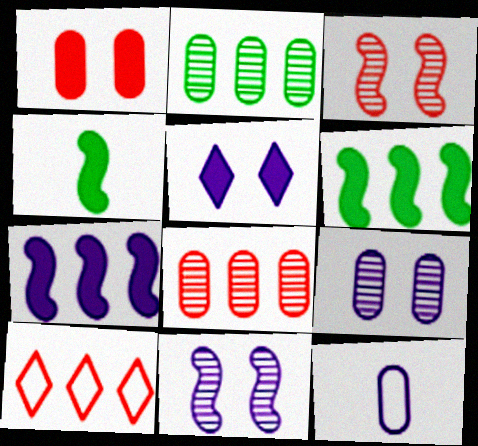[[1, 2, 12], 
[2, 7, 10], 
[4, 9, 10]]